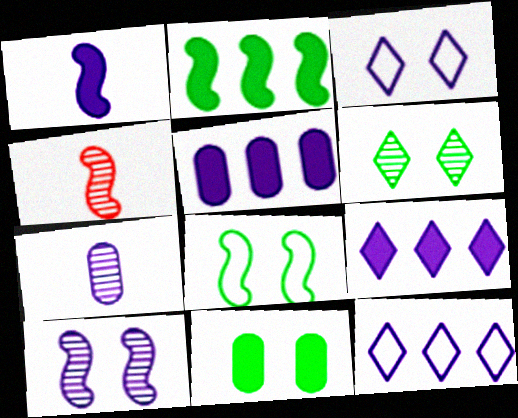[[4, 11, 12], 
[6, 8, 11]]